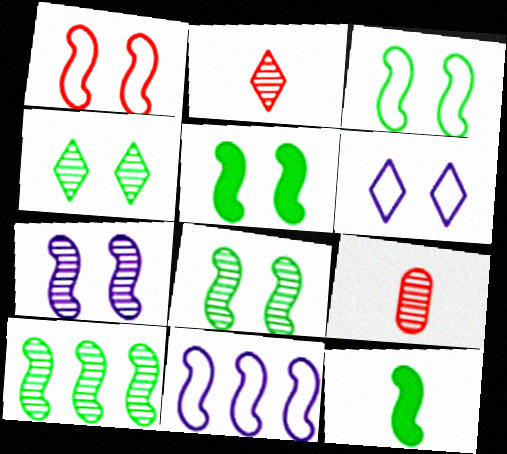[[1, 5, 7], 
[3, 5, 8], 
[3, 10, 12]]